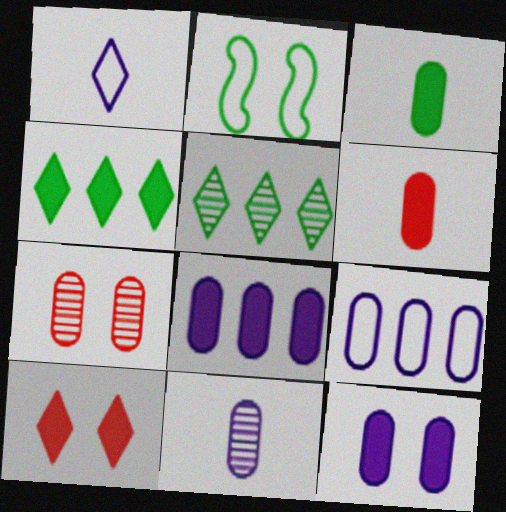[[1, 5, 10], 
[2, 3, 5], 
[3, 7, 9], 
[9, 11, 12]]